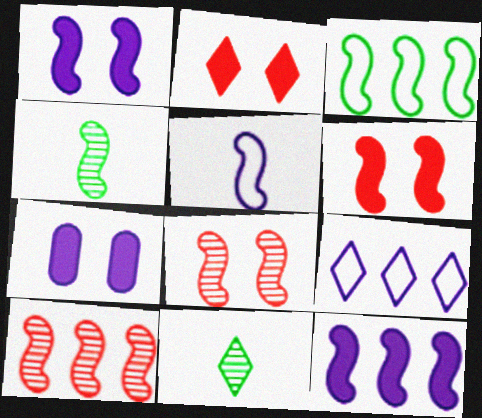[[2, 9, 11], 
[3, 10, 12]]